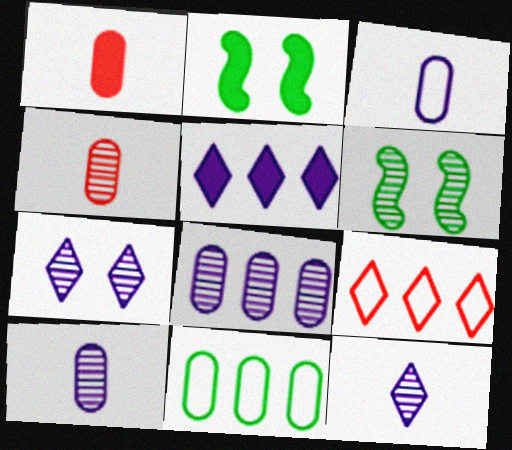[[1, 2, 5], 
[2, 9, 10]]